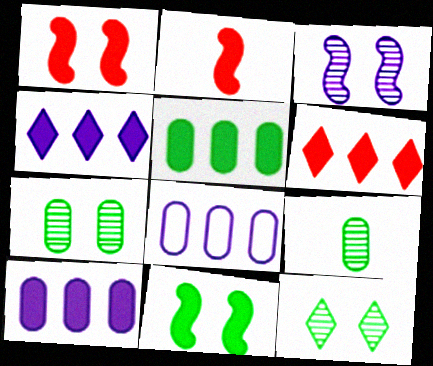[[2, 8, 12]]